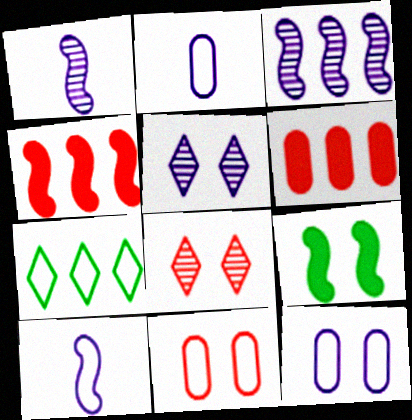[[3, 6, 7], 
[5, 9, 11], 
[7, 10, 11], 
[8, 9, 12]]